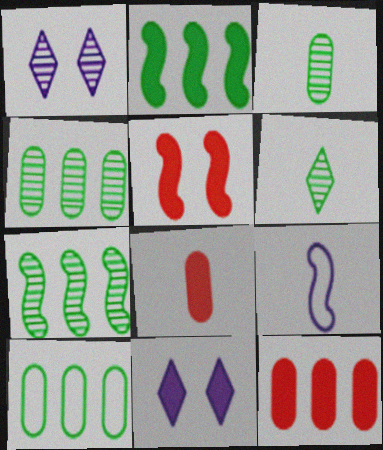[[2, 8, 11], 
[5, 7, 9], 
[6, 8, 9]]